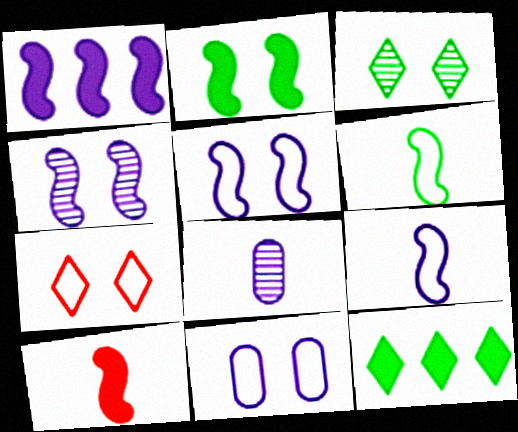[[1, 2, 10], 
[1, 4, 9]]